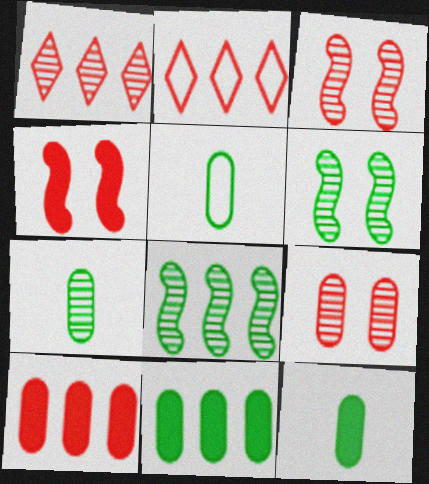[[5, 7, 12]]